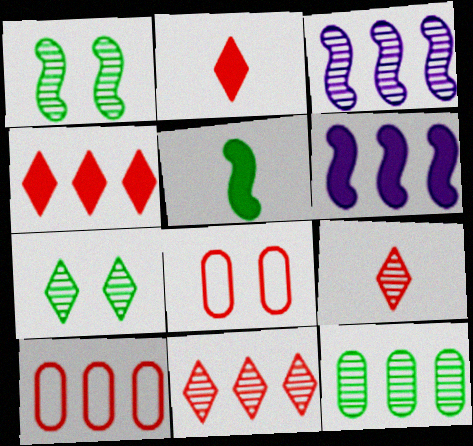[[3, 11, 12]]